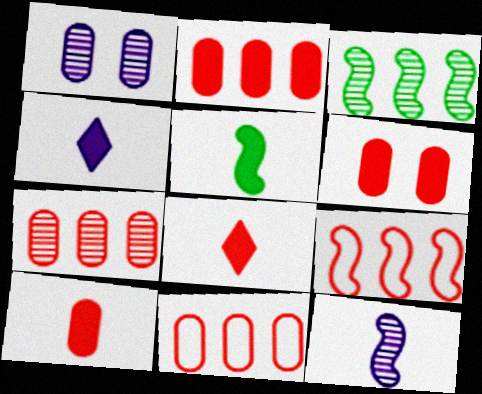[[2, 6, 10], 
[2, 7, 11], 
[4, 5, 10]]